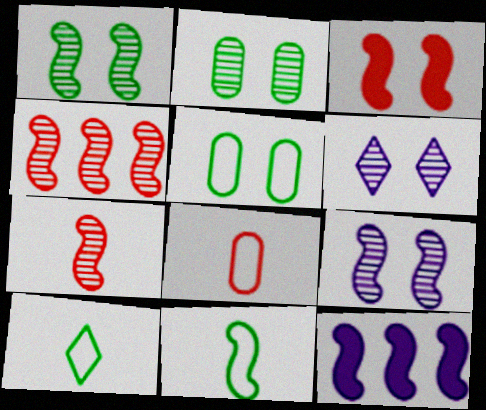[[3, 5, 6]]